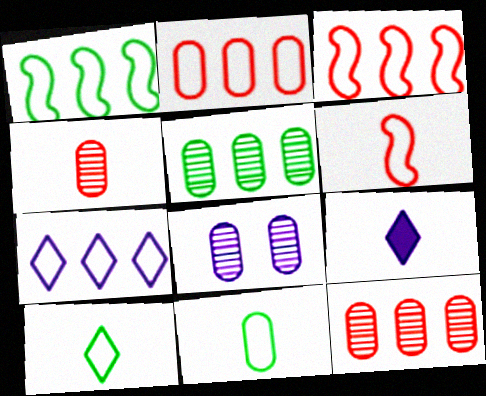[[1, 2, 7], 
[4, 5, 8]]